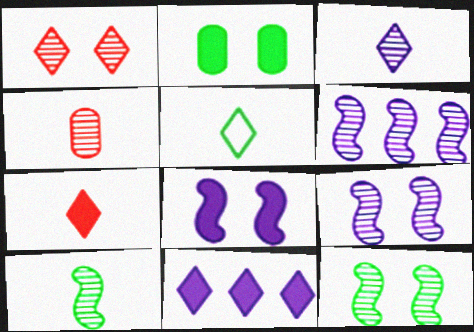[[1, 5, 11], 
[3, 4, 10], 
[3, 5, 7]]